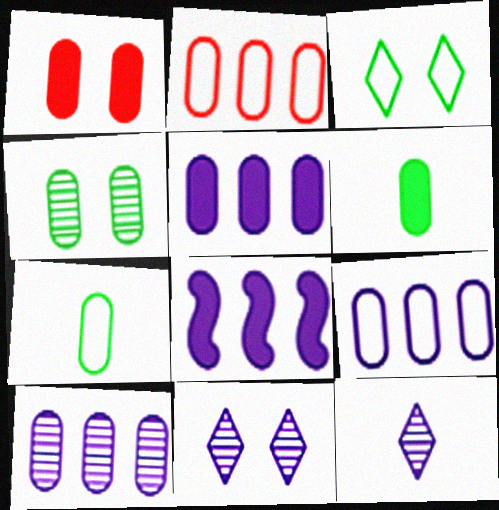[[1, 5, 6], 
[1, 7, 10], 
[5, 9, 10]]